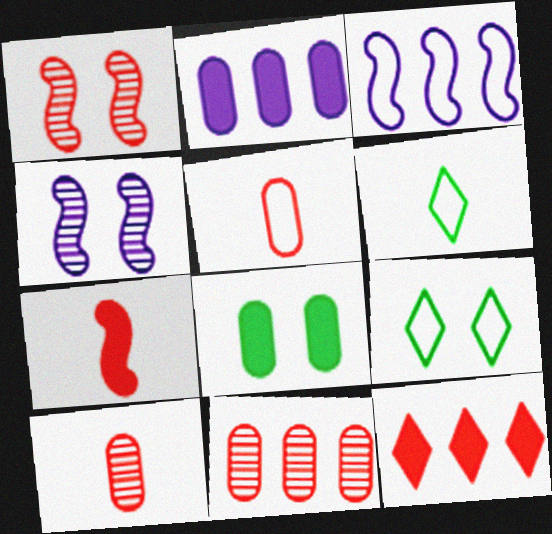[[1, 2, 6], 
[1, 5, 12], 
[3, 5, 9]]